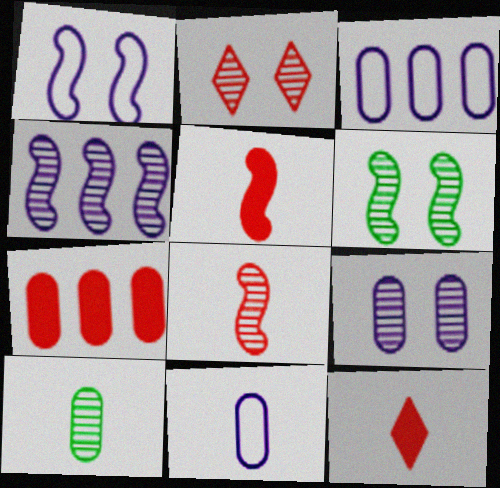[[2, 4, 10], 
[2, 6, 9], 
[3, 6, 12], 
[4, 6, 8]]